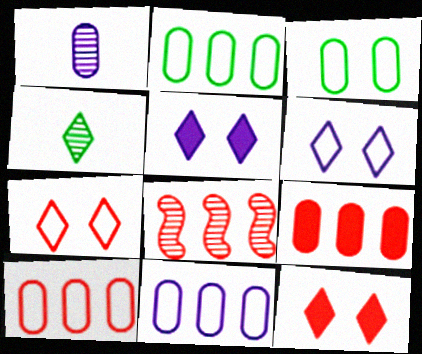[[1, 3, 9], 
[2, 10, 11]]